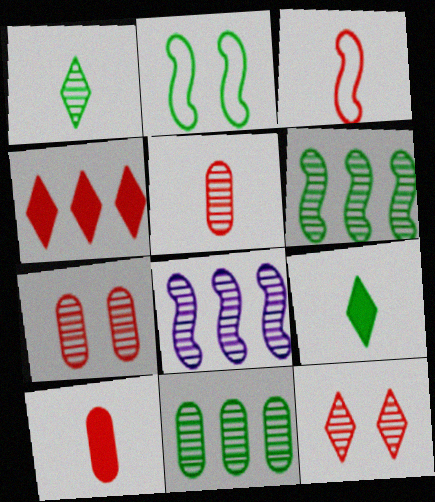[[1, 7, 8], 
[2, 9, 11], 
[3, 4, 7]]